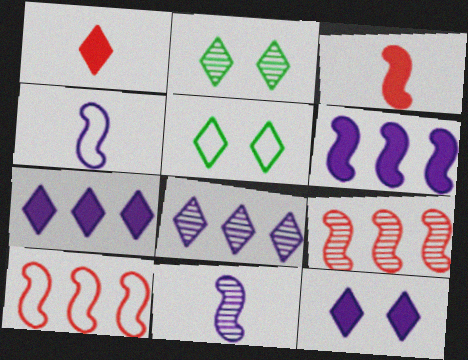[[1, 5, 8]]